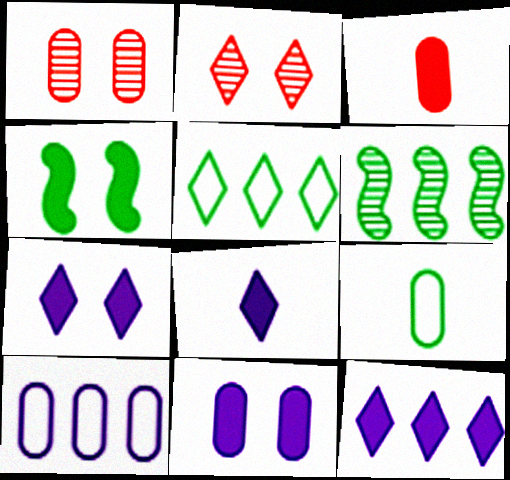[[2, 5, 8], 
[3, 4, 12], 
[7, 8, 12]]